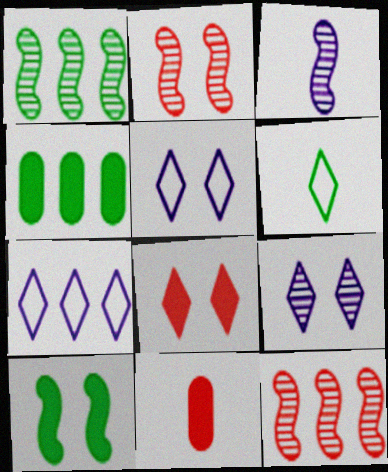[[1, 2, 3], 
[1, 5, 11], 
[3, 6, 11], 
[4, 7, 12]]